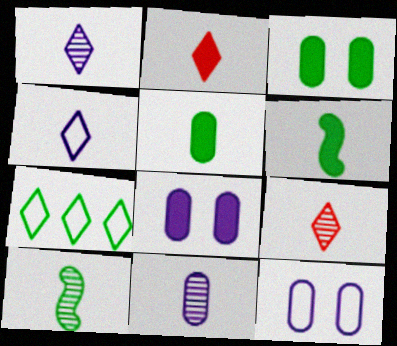[[3, 7, 10], 
[9, 10, 11]]